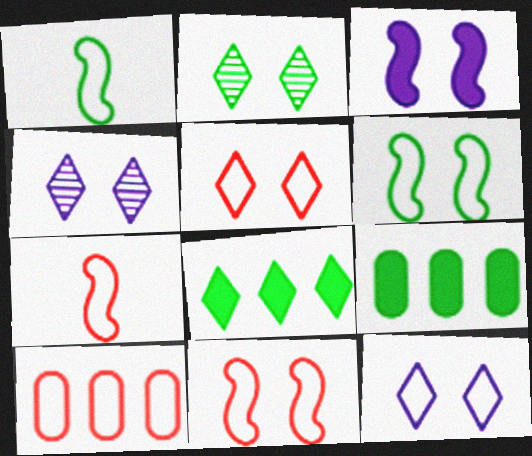[[1, 2, 9], 
[1, 10, 12], 
[4, 7, 9], 
[5, 7, 10]]